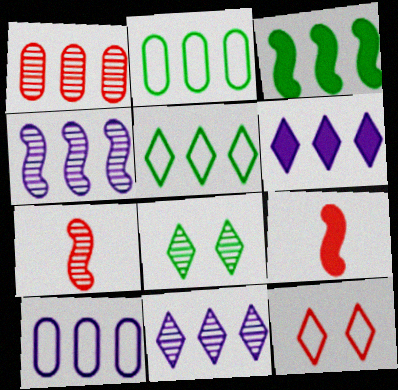[[1, 9, 12], 
[4, 6, 10], 
[8, 9, 10]]